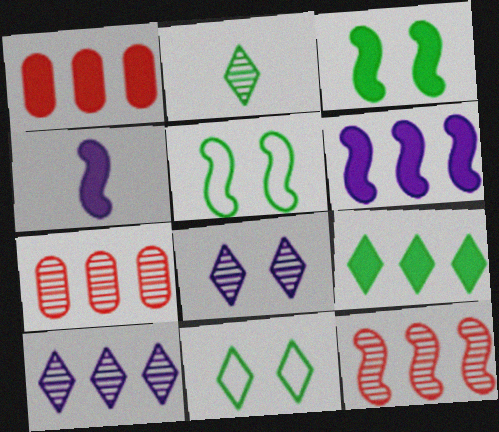[[1, 6, 9], 
[2, 9, 11], 
[4, 5, 12], 
[4, 7, 11]]